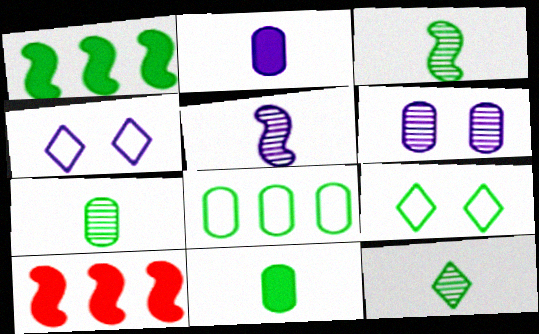[[1, 7, 9], 
[3, 7, 12], 
[4, 7, 10]]